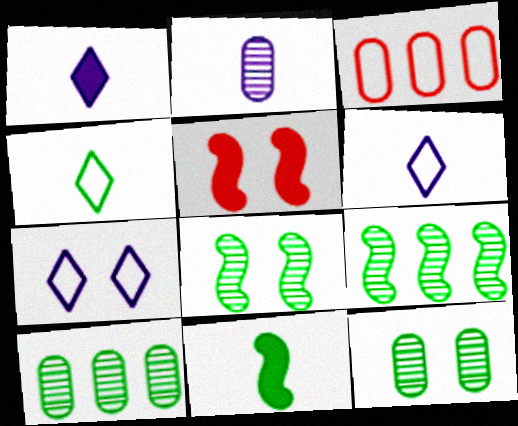[[1, 3, 8], 
[5, 6, 10], 
[5, 7, 12]]